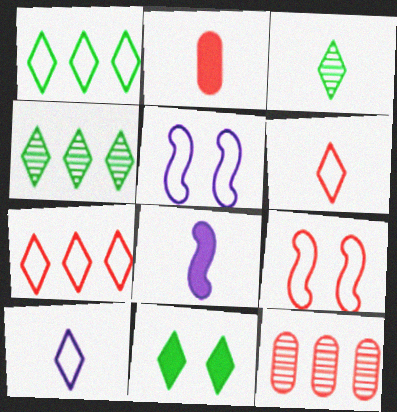[[1, 3, 11], 
[2, 4, 5]]